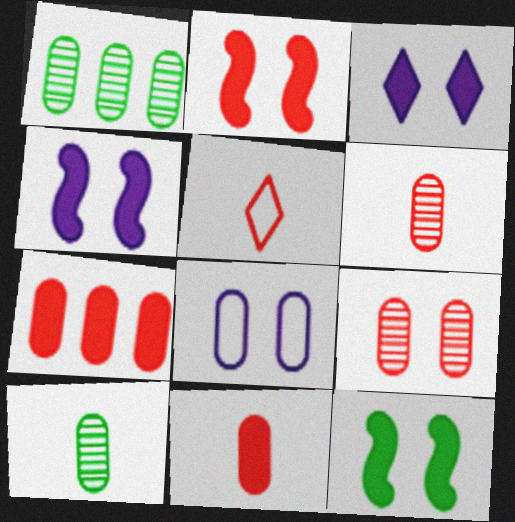[[1, 4, 5], 
[1, 8, 11], 
[2, 4, 12], 
[7, 8, 10]]